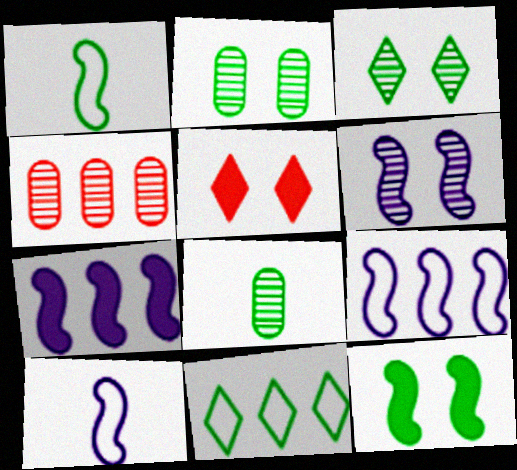[[4, 7, 11], 
[5, 8, 9], 
[6, 7, 10], 
[8, 11, 12]]